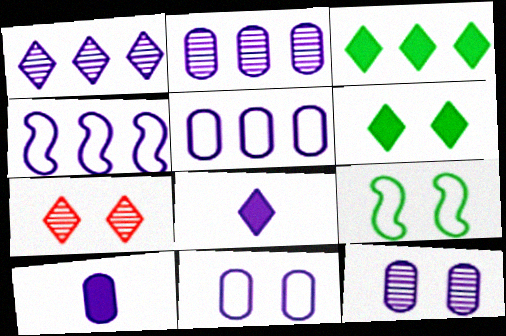[[2, 10, 11], 
[4, 8, 12], 
[5, 10, 12]]